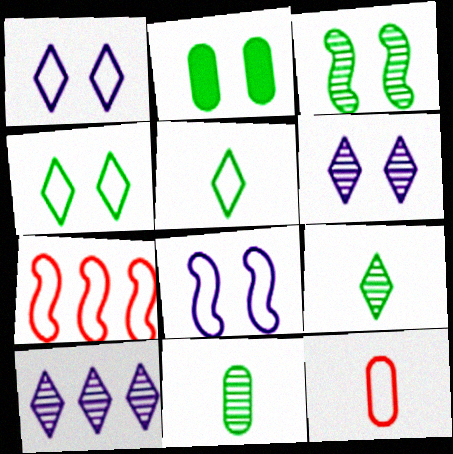[[2, 3, 4]]